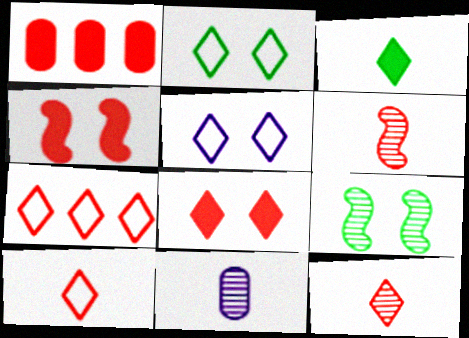[[7, 8, 12]]